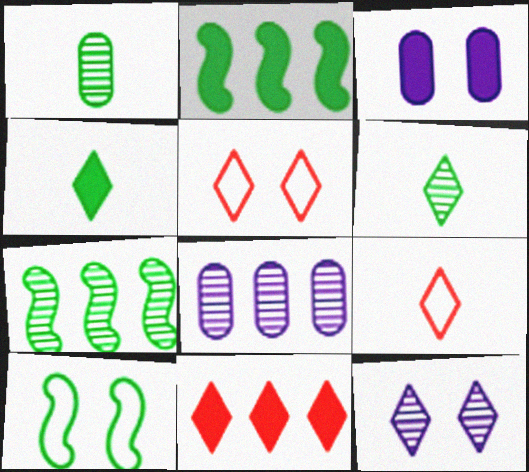[[3, 7, 9]]